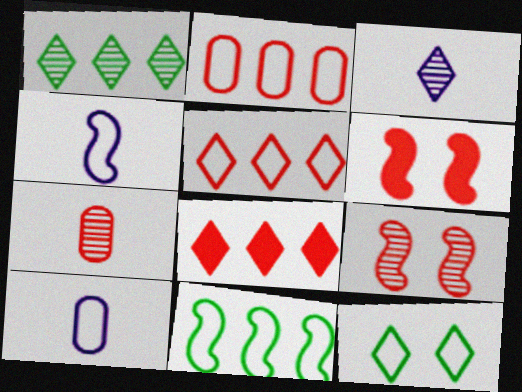[[1, 6, 10], 
[2, 4, 12], 
[3, 8, 12], 
[5, 6, 7]]